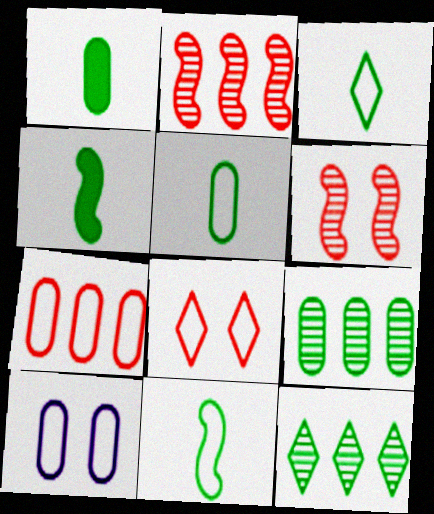[[3, 5, 11], 
[5, 7, 10]]